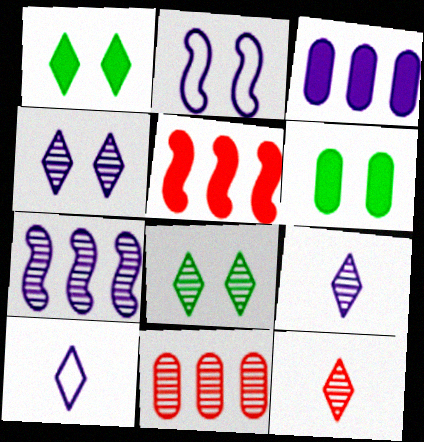[[2, 3, 9]]